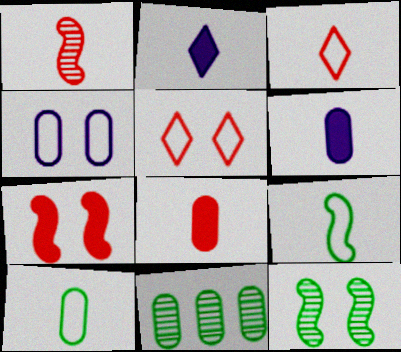[[1, 2, 10], 
[1, 3, 8], 
[4, 8, 11]]